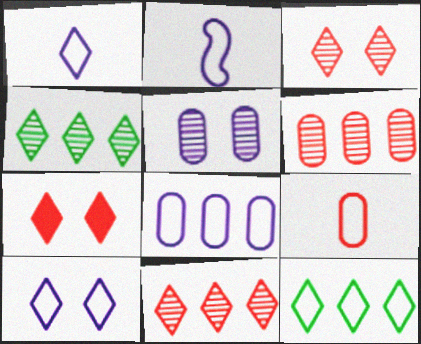[[1, 4, 7], 
[2, 8, 10]]